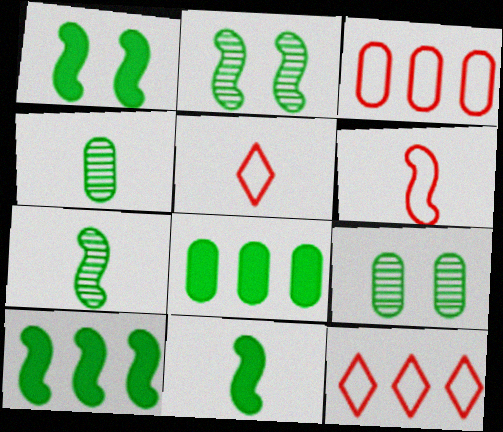[[1, 10, 11]]